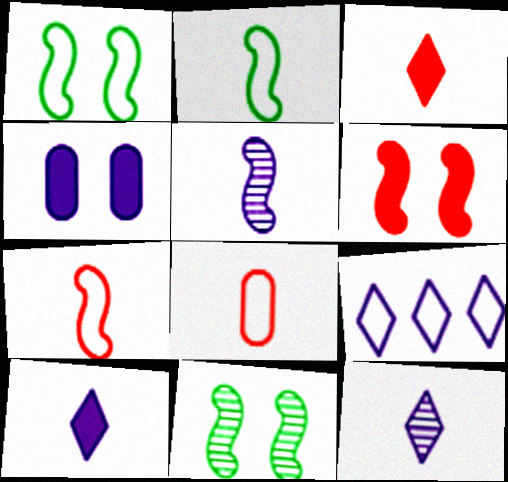[[1, 8, 9], 
[4, 5, 9]]